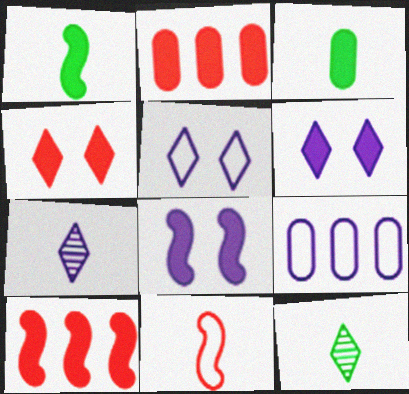[[1, 2, 6], 
[1, 8, 10], 
[3, 6, 10], 
[3, 7, 11], 
[7, 8, 9]]